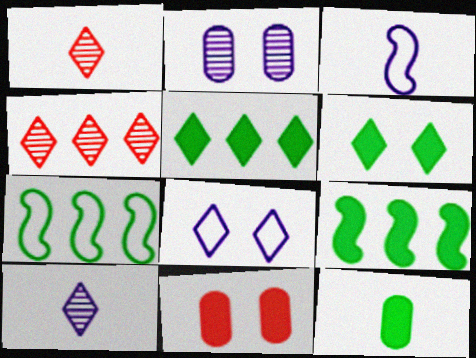[[1, 3, 12], 
[1, 5, 8], 
[6, 9, 12], 
[7, 10, 11]]